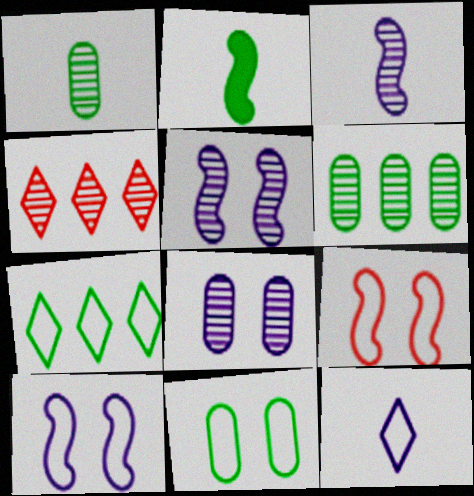[[1, 4, 5]]